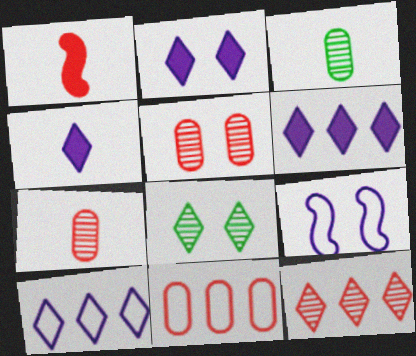[[2, 4, 6]]